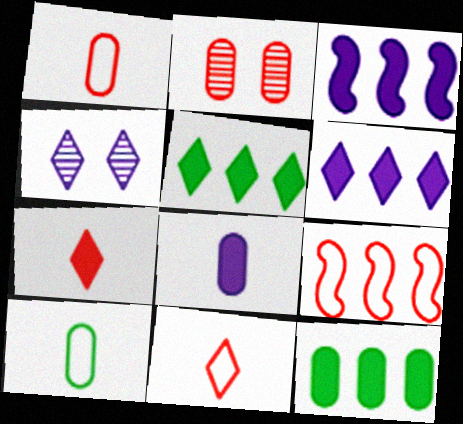[[2, 7, 9], 
[4, 5, 11]]